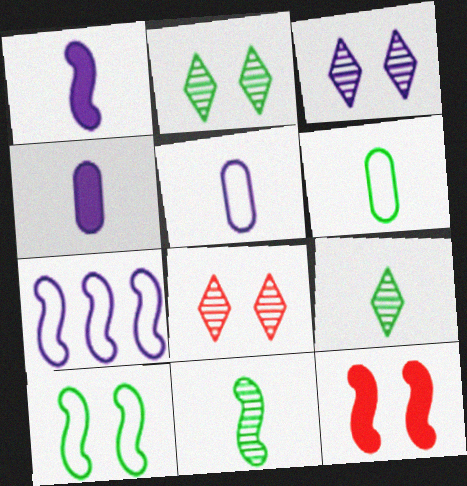[[2, 3, 8], 
[3, 4, 7], 
[7, 11, 12]]